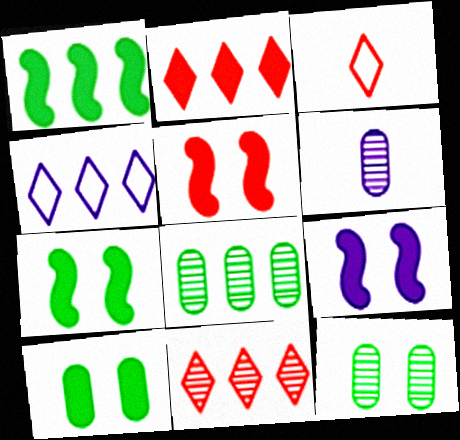[[3, 8, 9], 
[4, 6, 9], 
[5, 7, 9]]